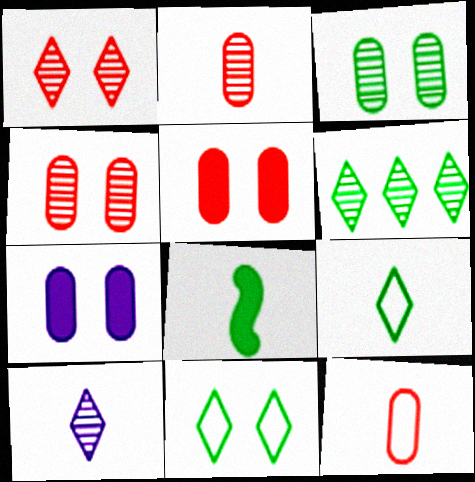[[1, 6, 10], 
[8, 10, 12]]